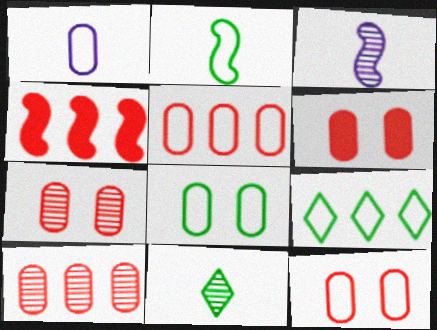[[1, 5, 8], 
[2, 8, 9], 
[3, 6, 9], 
[6, 7, 12]]